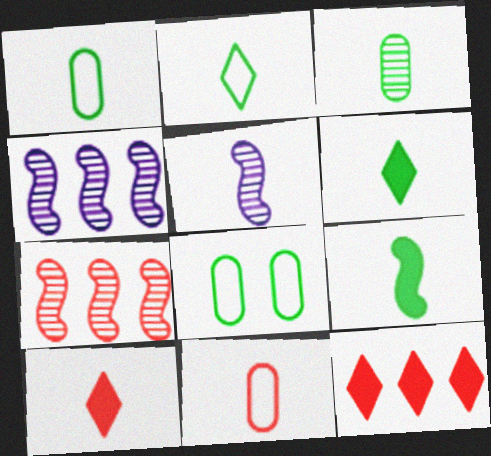[[1, 5, 10], 
[2, 3, 9], 
[4, 8, 10], 
[5, 6, 11], 
[5, 8, 12]]